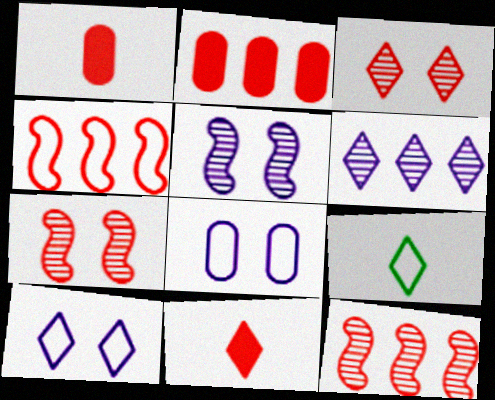[[1, 3, 4], 
[2, 5, 9], 
[4, 8, 9]]